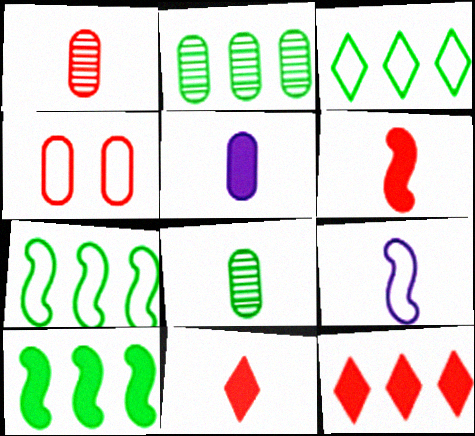[[2, 3, 10], 
[2, 4, 5], 
[3, 4, 9], 
[8, 9, 11]]